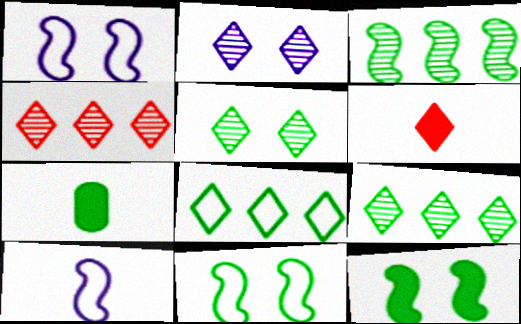[[1, 4, 7], 
[2, 6, 8], 
[7, 9, 11]]